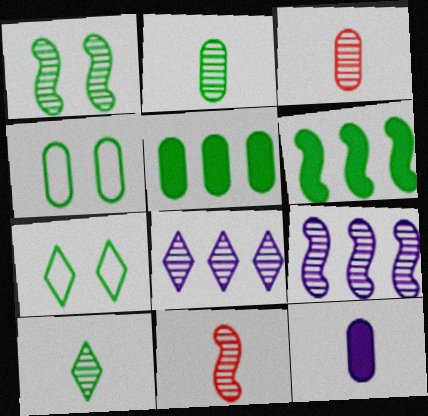[[1, 3, 8], 
[1, 9, 11], 
[2, 4, 5], 
[2, 6, 7], 
[4, 6, 10]]